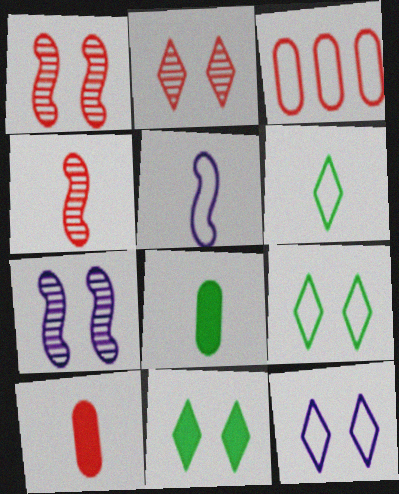[[2, 11, 12], 
[3, 5, 9]]